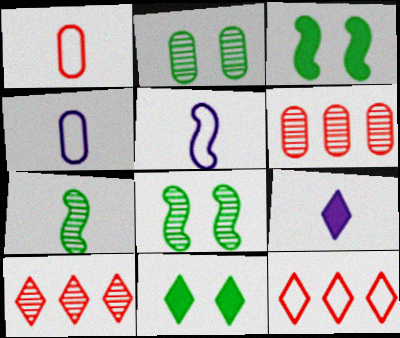[[1, 7, 9], 
[3, 4, 10], 
[5, 6, 11]]